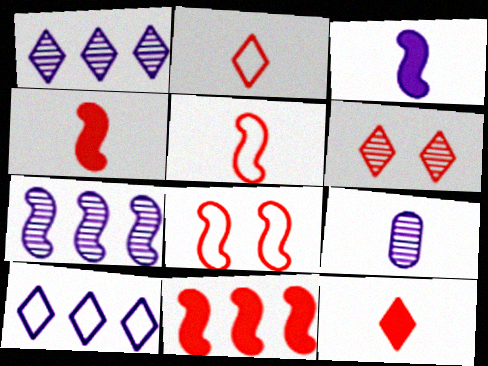[]